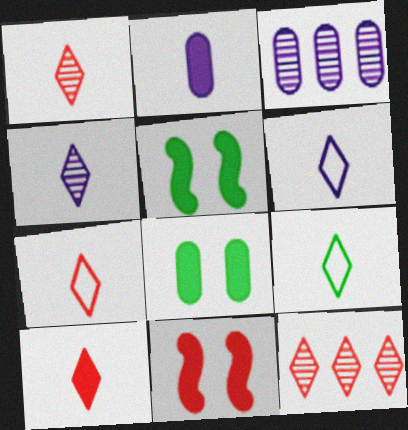[[1, 7, 10], 
[3, 5, 7], 
[3, 9, 11], 
[4, 9, 10], 
[6, 7, 9]]